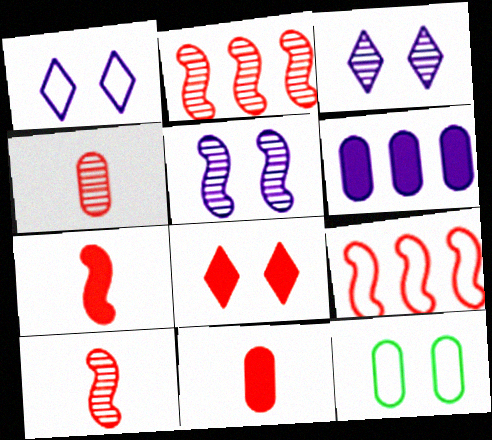[[4, 6, 12], 
[4, 8, 9], 
[5, 8, 12]]